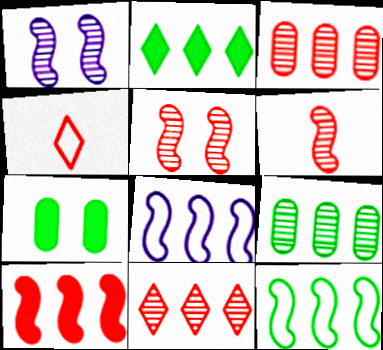[[2, 3, 8], 
[2, 9, 12]]